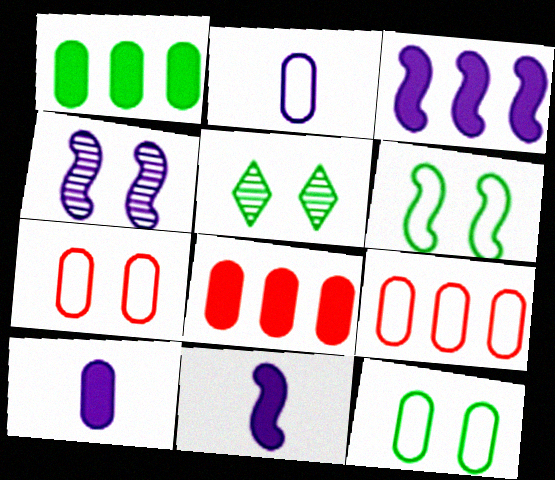[[2, 9, 12], 
[5, 9, 11]]